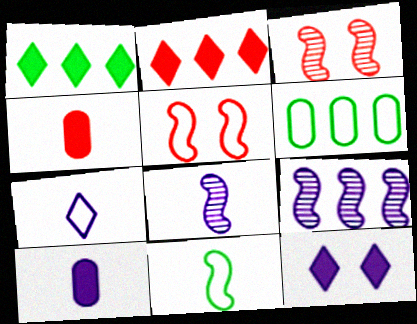[[2, 6, 9], 
[5, 6, 7], 
[7, 8, 10]]